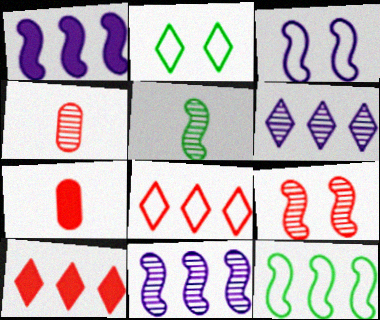[[1, 2, 4], 
[2, 7, 11], 
[5, 9, 11], 
[7, 8, 9]]